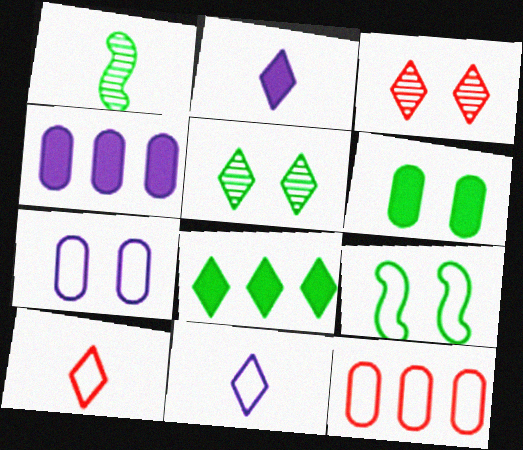[[3, 8, 11], 
[5, 6, 9], 
[9, 11, 12]]